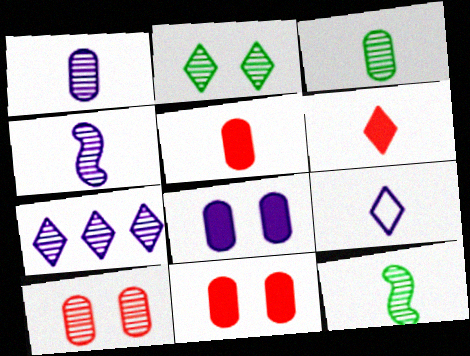[[5, 9, 12], 
[7, 10, 12]]